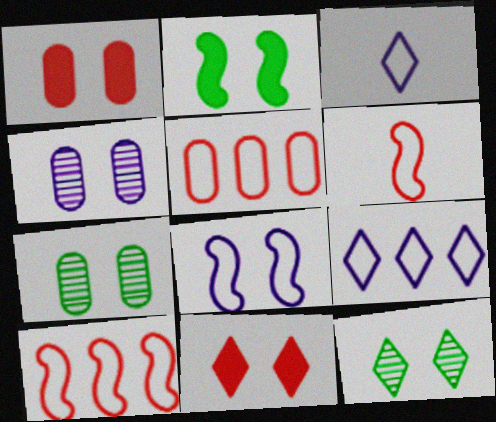[[1, 8, 12], 
[7, 8, 11]]